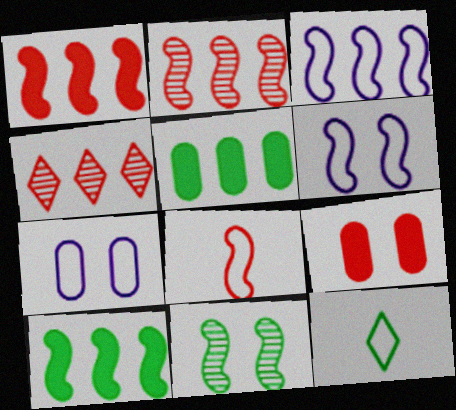[[2, 3, 10], 
[3, 4, 5], 
[4, 8, 9], 
[5, 11, 12]]